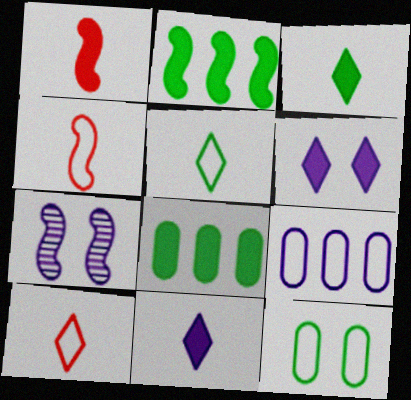[[1, 6, 8], 
[2, 4, 7], 
[7, 8, 10], 
[7, 9, 11]]